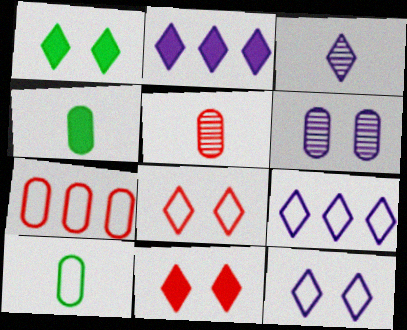[[2, 3, 12], 
[4, 6, 7]]